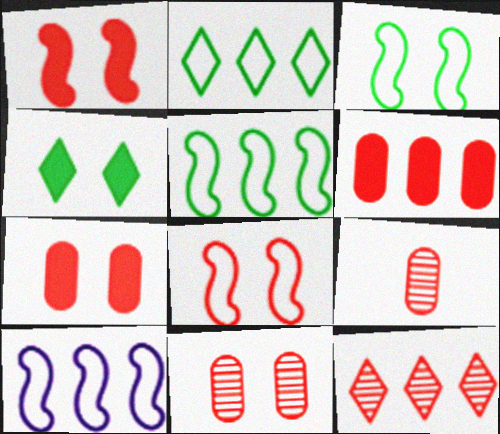[[4, 9, 10]]